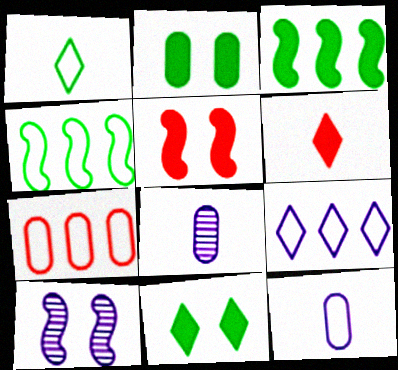[[2, 7, 8], 
[4, 7, 9]]